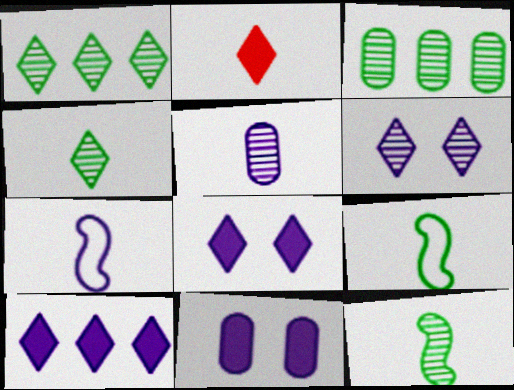[[2, 5, 9]]